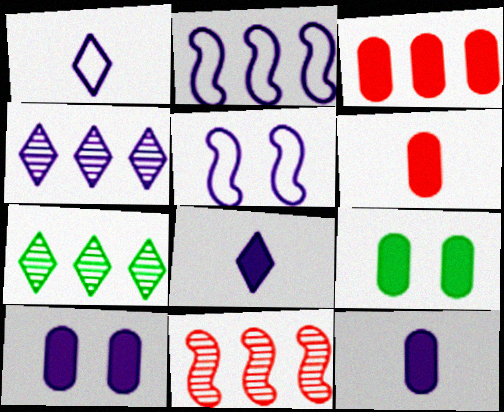[[1, 9, 11], 
[2, 3, 7], 
[3, 9, 12], 
[4, 5, 12], 
[5, 6, 7]]